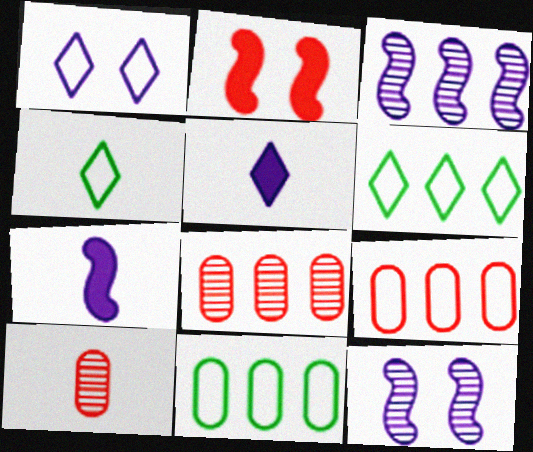[[4, 7, 10]]